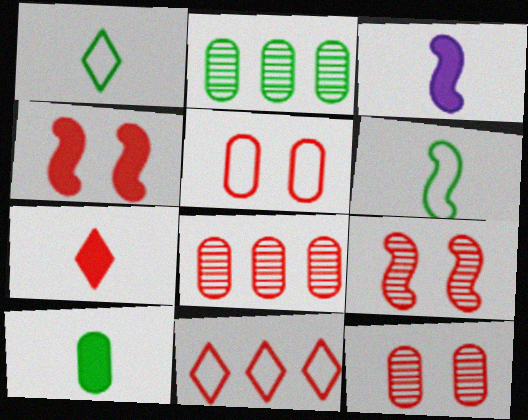[[3, 7, 10]]